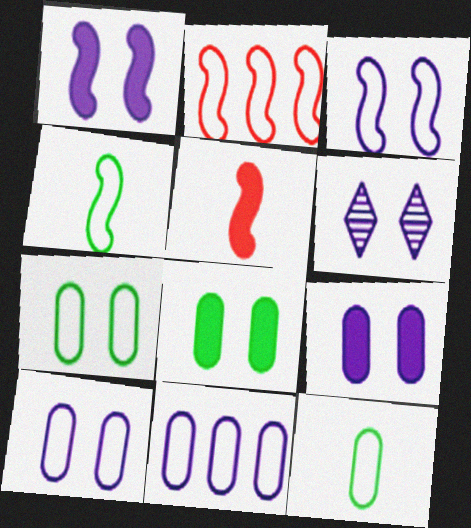[[1, 6, 10], 
[2, 3, 4], 
[3, 6, 9]]